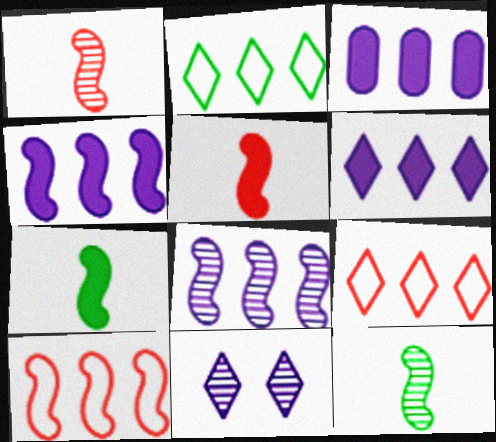[[3, 4, 6]]